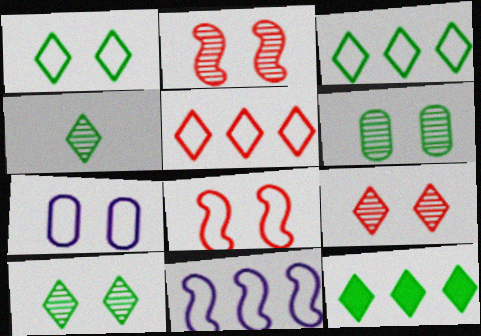[[1, 4, 12], 
[1, 7, 8]]